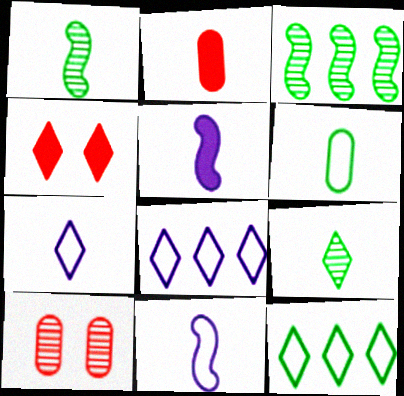[[1, 2, 7], 
[2, 9, 11], 
[4, 8, 9], 
[5, 10, 12]]